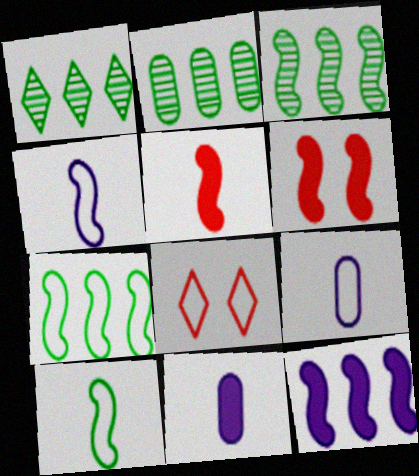[[1, 2, 3], 
[1, 6, 9], 
[3, 4, 6], 
[3, 8, 11], 
[7, 8, 9]]